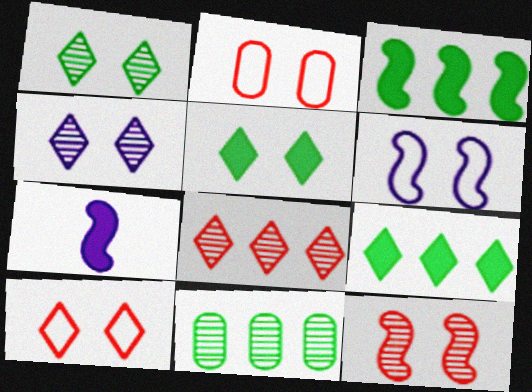[[4, 5, 10], 
[7, 10, 11]]